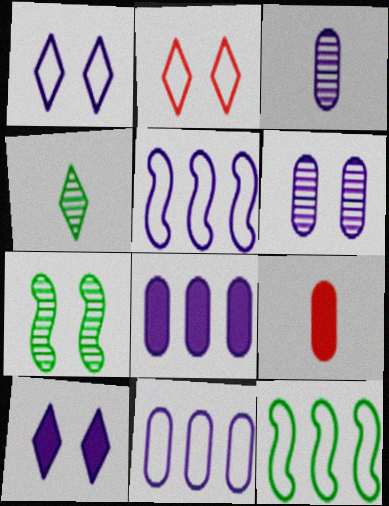[[3, 5, 10]]